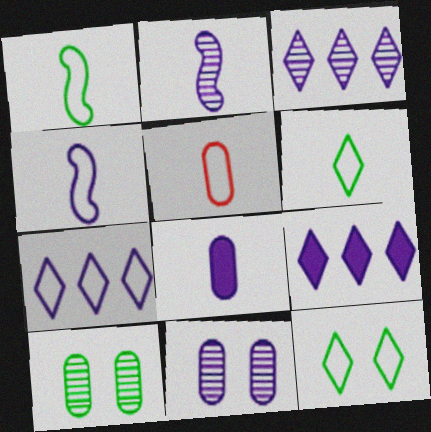[[2, 3, 11], 
[3, 7, 9], 
[4, 5, 6], 
[4, 9, 11]]